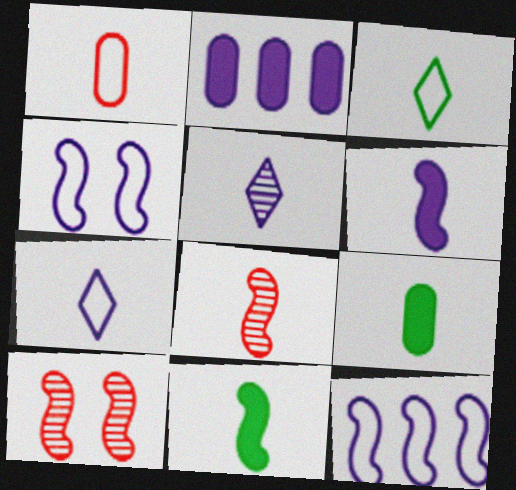[[1, 5, 11], 
[2, 3, 10], 
[2, 4, 5], 
[7, 8, 9], 
[10, 11, 12]]